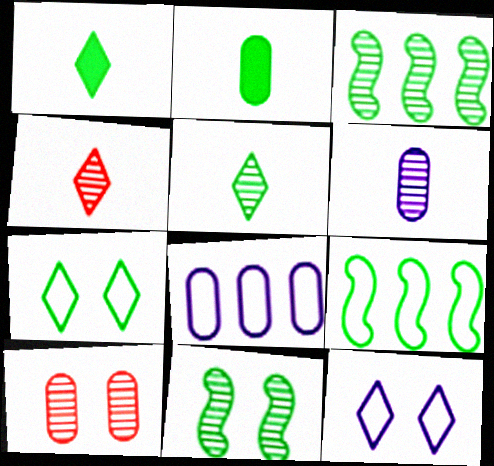[[2, 3, 7], 
[2, 8, 10]]